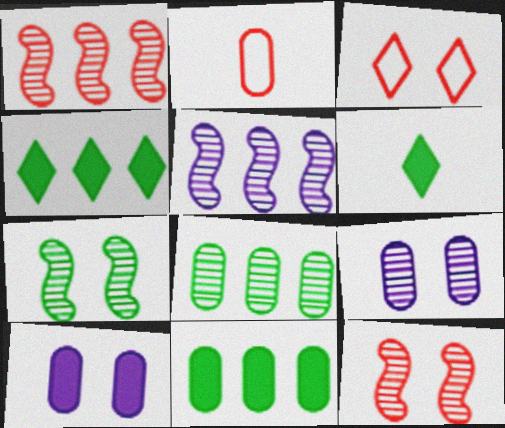[[2, 8, 10], 
[2, 9, 11], 
[3, 7, 10]]